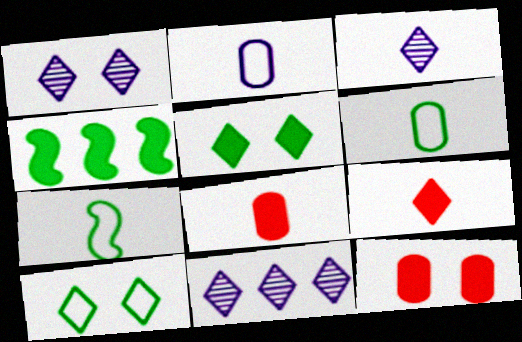[[1, 3, 11], 
[3, 7, 8], 
[7, 11, 12], 
[9, 10, 11]]